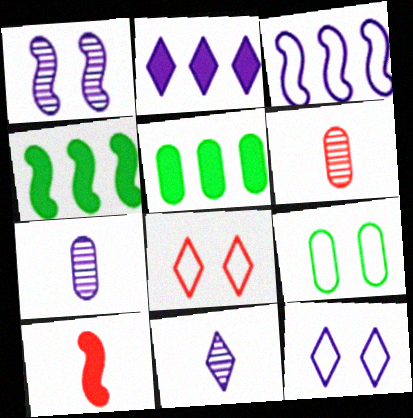[[2, 11, 12], 
[4, 6, 12], 
[4, 7, 8]]